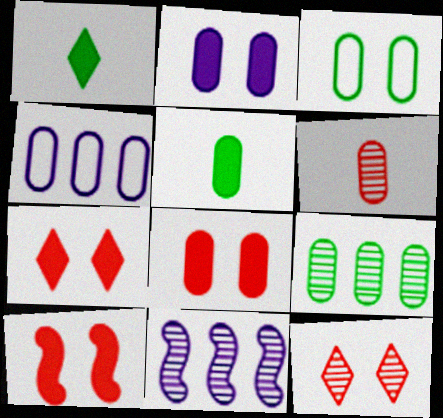[[3, 5, 9], 
[7, 8, 10]]